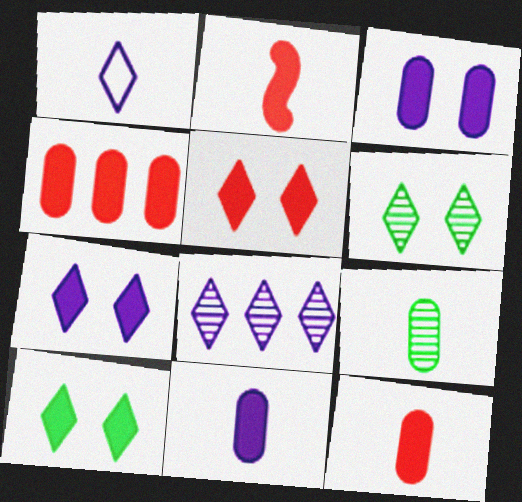[[1, 2, 9], 
[1, 7, 8], 
[2, 4, 5], 
[5, 7, 10]]